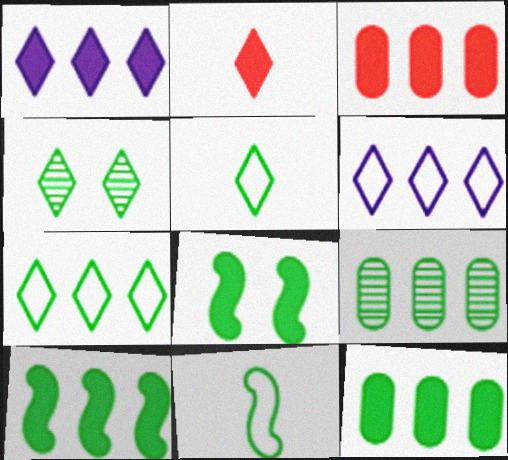[[1, 3, 10], 
[2, 4, 6], 
[4, 11, 12], 
[5, 8, 9], 
[7, 9, 10]]